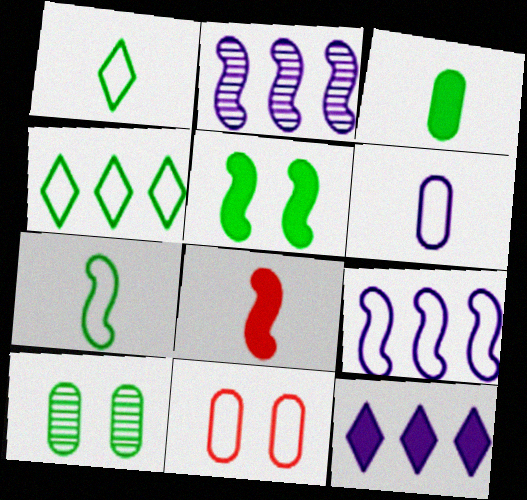[[1, 9, 11]]